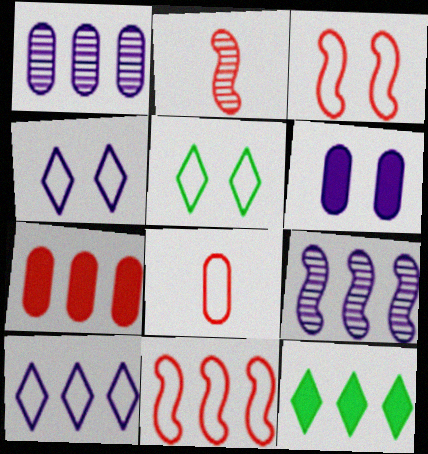[[1, 11, 12]]